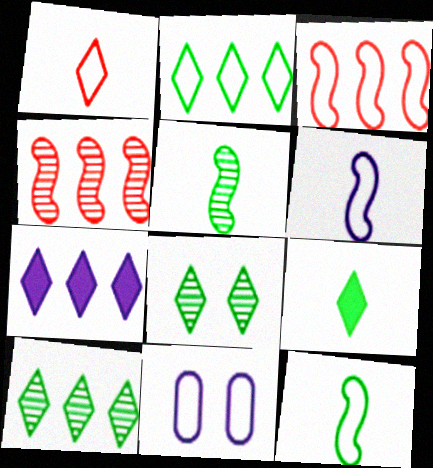[[1, 7, 8], 
[2, 8, 9], 
[4, 9, 11]]